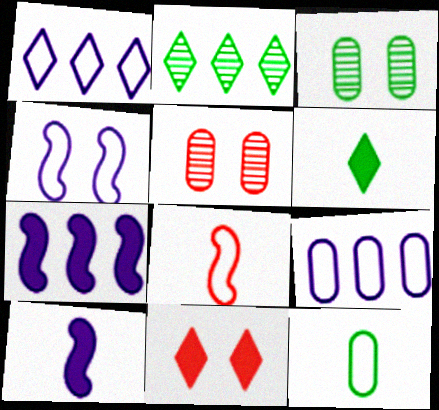[[3, 4, 11]]